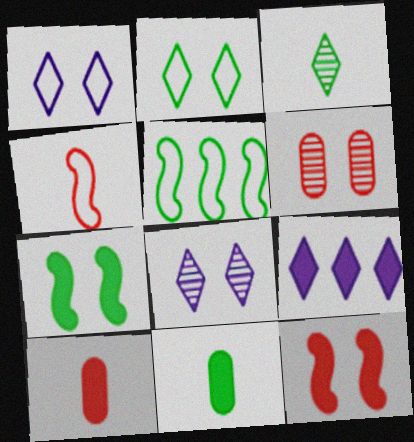[[1, 6, 7], 
[5, 8, 10], 
[7, 9, 10], 
[9, 11, 12]]